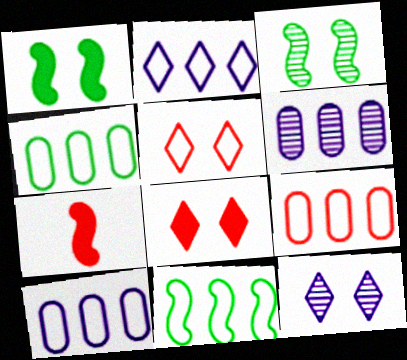[[2, 9, 11], 
[4, 7, 12], 
[4, 9, 10]]